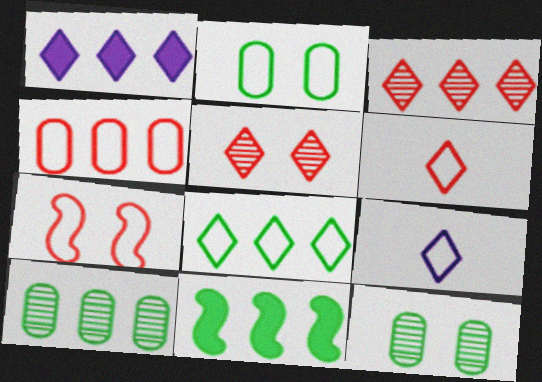[[1, 3, 8], 
[4, 6, 7], 
[8, 10, 11]]